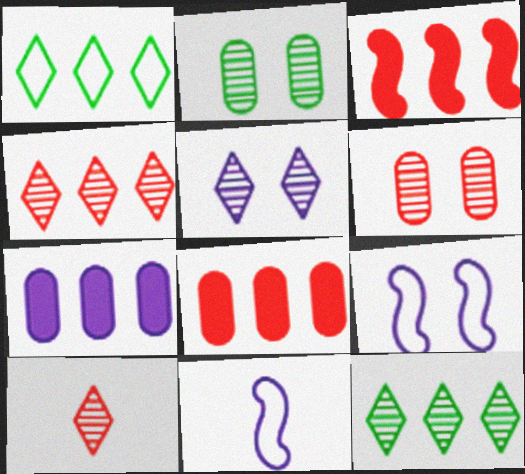[[5, 7, 11], 
[5, 10, 12]]